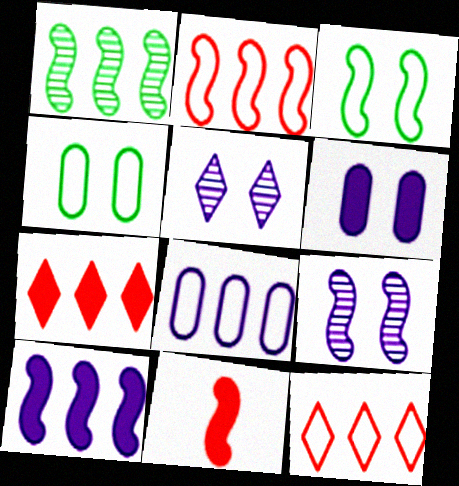[[1, 2, 10], 
[1, 7, 8]]